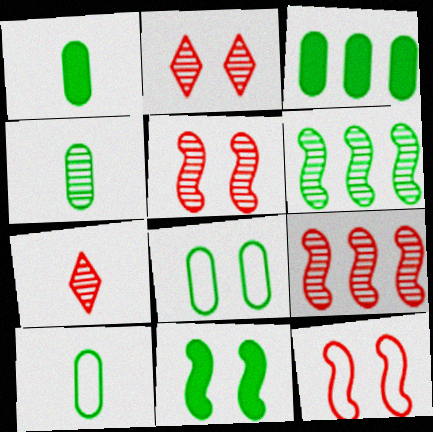[[1, 4, 10], 
[3, 4, 8]]